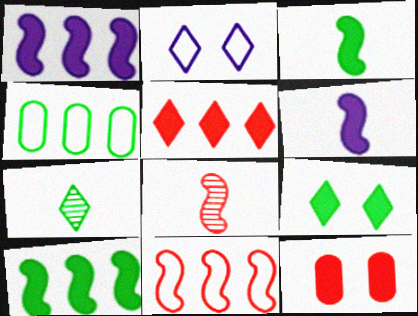[[2, 5, 7]]